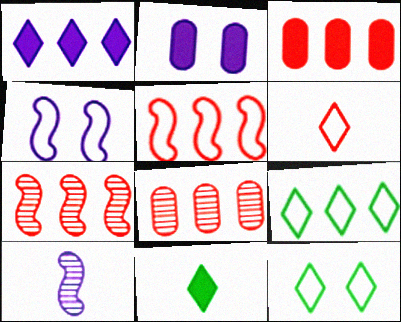[[3, 10, 12], 
[4, 8, 11]]